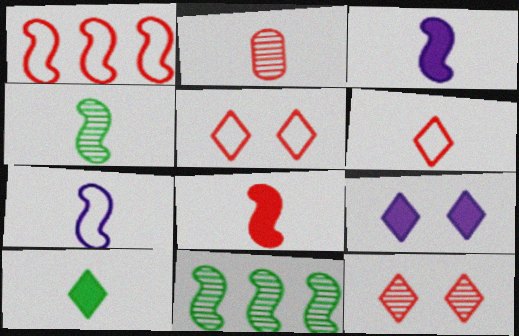[[2, 6, 8], 
[2, 7, 10], 
[4, 7, 8]]